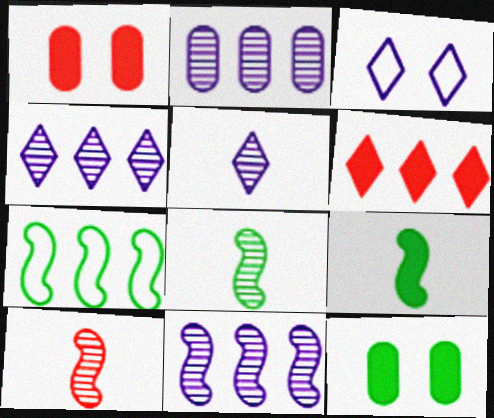[[1, 5, 7], 
[2, 4, 11], 
[2, 6, 7]]